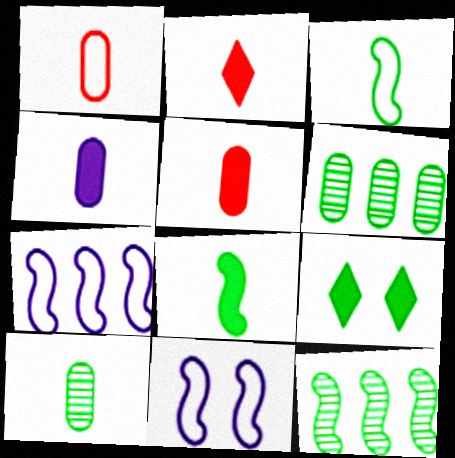[[1, 4, 10], 
[2, 4, 8], 
[2, 6, 11], 
[3, 6, 9]]